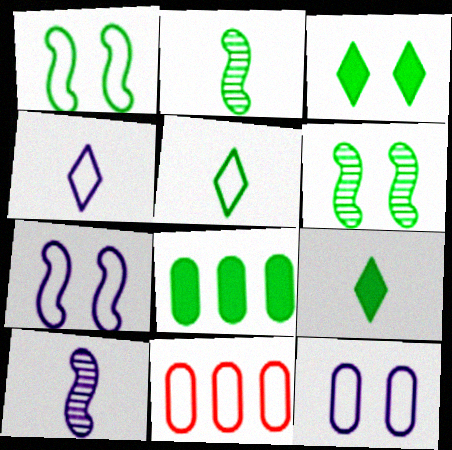[[1, 4, 11], 
[3, 10, 11], 
[5, 6, 8], 
[5, 7, 11]]